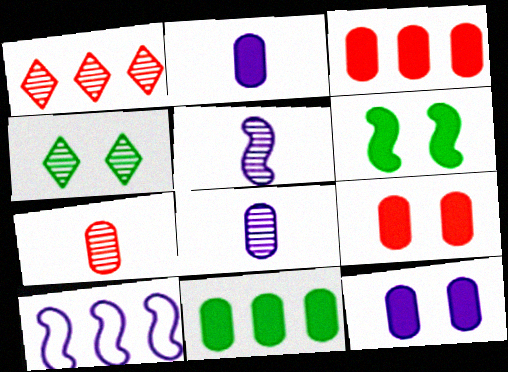[[1, 10, 11], 
[2, 9, 11]]